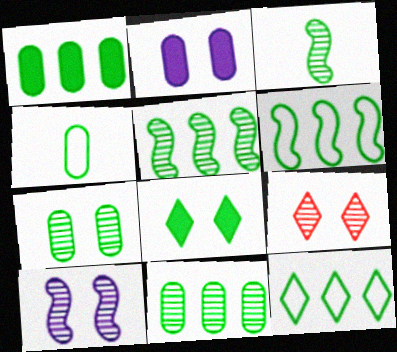[[1, 4, 7], 
[1, 5, 12], 
[4, 5, 8], 
[7, 9, 10]]